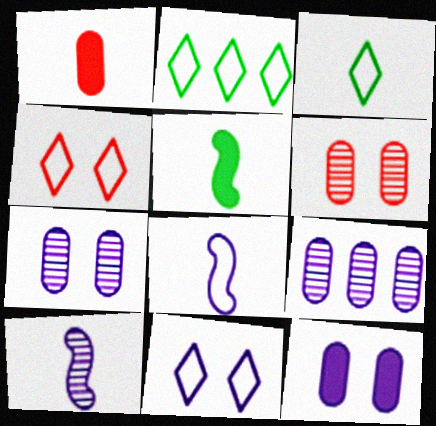[[1, 3, 10], 
[4, 5, 9]]